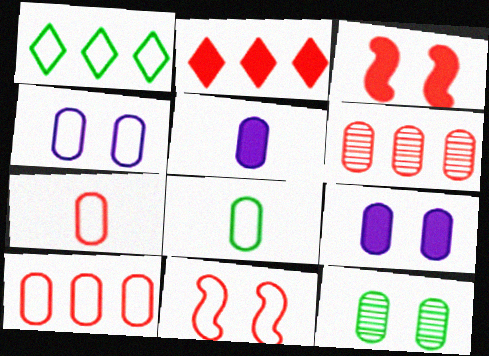[[4, 8, 10], 
[5, 10, 12], 
[6, 8, 9]]